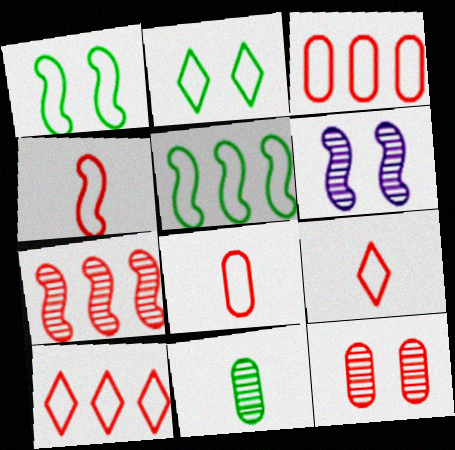[[4, 8, 9]]